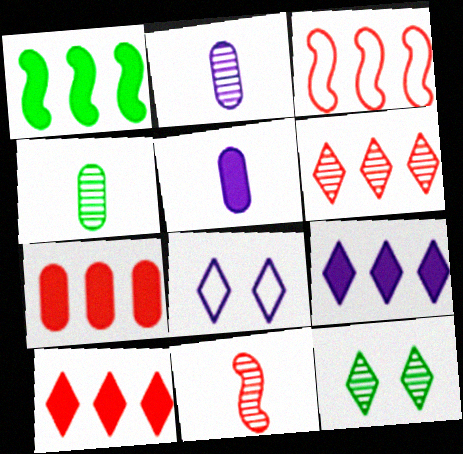[[1, 7, 9], 
[3, 5, 12], 
[3, 6, 7]]